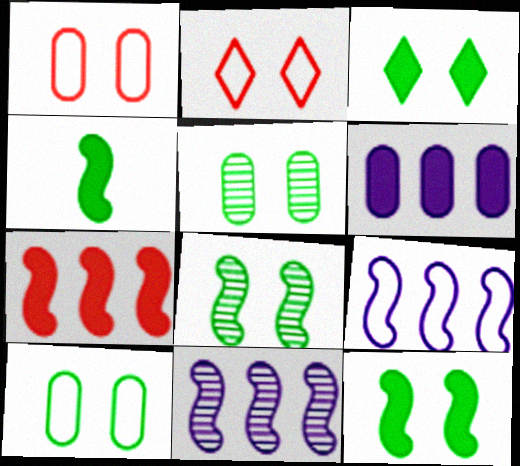[[3, 8, 10]]